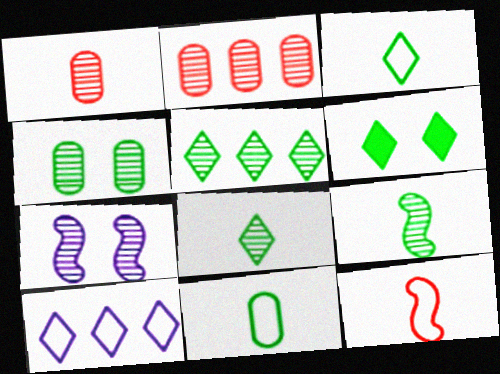[[1, 5, 7], 
[2, 7, 8], 
[3, 5, 6], 
[4, 5, 9]]